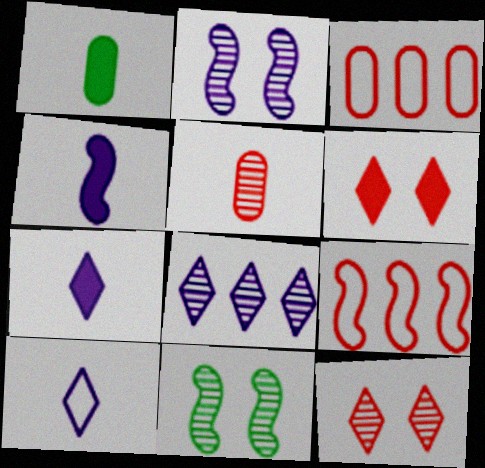[[3, 7, 11], 
[4, 9, 11], 
[5, 6, 9], 
[5, 8, 11]]